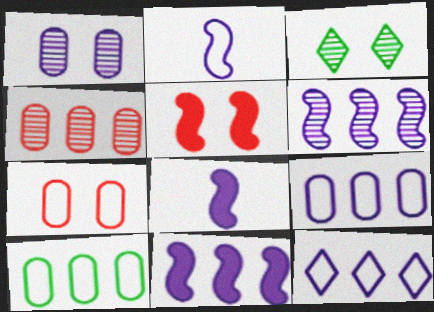[[1, 8, 12]]